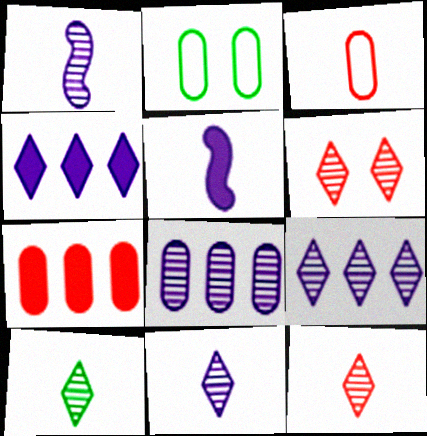[[3, 5, 10], 
[6, 9, 10], 
[10, 11, 12]]